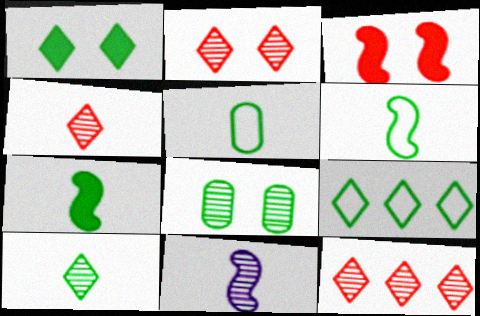[[1, 9, 10], 
[2, 4, 12], 
[5, 7, 10], 
[7, 8, 9], 
[8, 11, 12]]